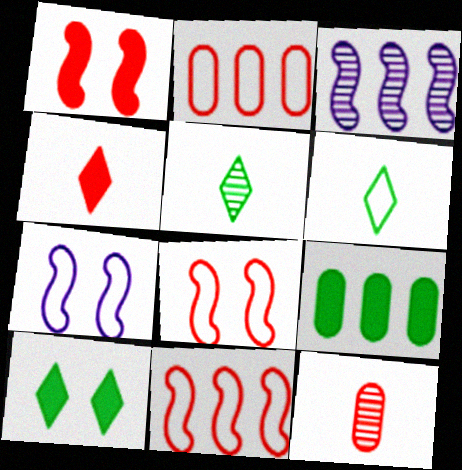[[2, 6, 7]]